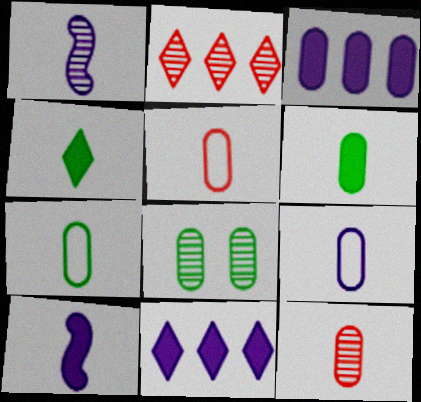[[1, 2, 8], 
[1, 4, 5], 
[3, 5, 8], 
[5, 7, 9], 
[6, 9, 12]]